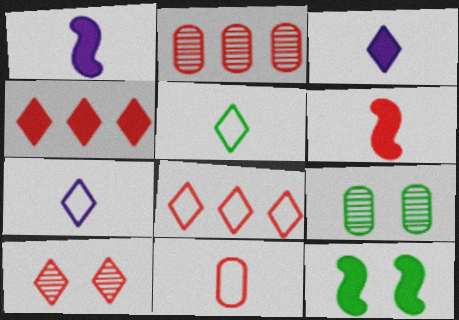[[1, 8, 9], 
[2, 7, 12]]